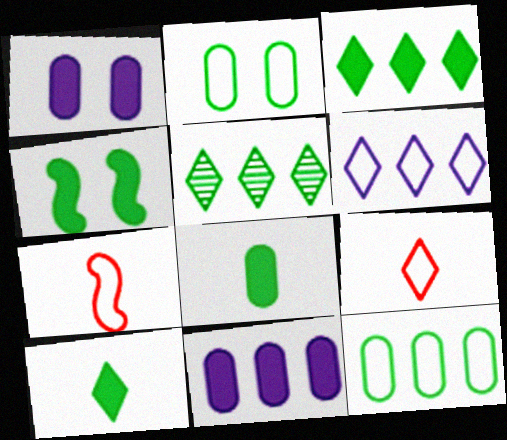[[1, 5, 7], 
[2, 6, 7], 
[3, 4, 8]]